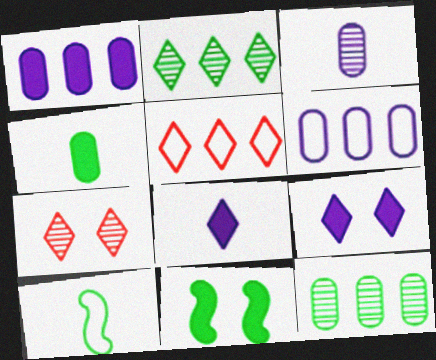[[1, 7, 10], 
[3, 5, 11]]